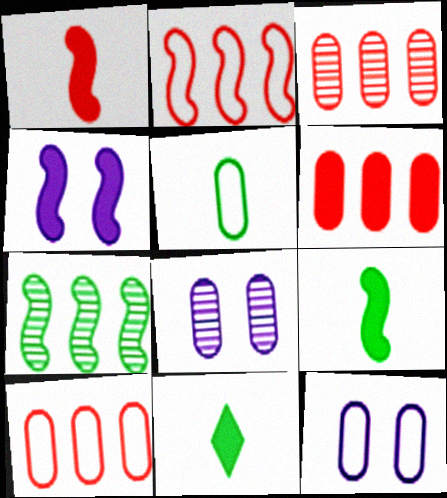[[2, 8, 11], 
[3, 6, 10], 
[4, 6, 11], 
[5, 6, 8], 
[5, 10, 12]]